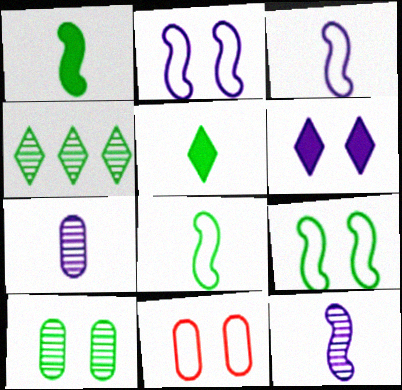[]